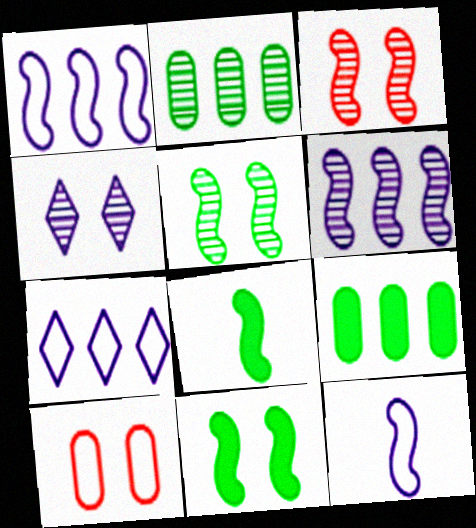[[1, 3, 8], 
[4, 10, 11]]